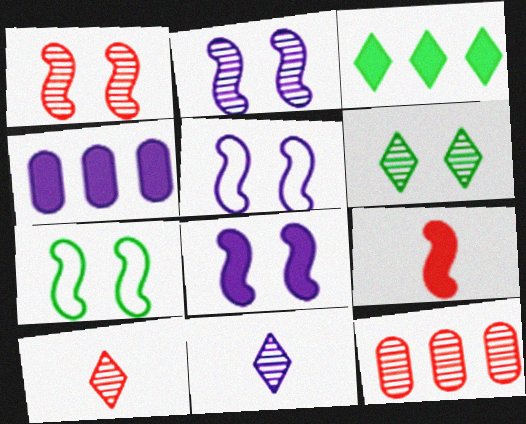[[1, 7, 8], 
[1, 10, 12], 
[2, 5, 8], 
[4, 5, 11], 
[4, 7, 10]]